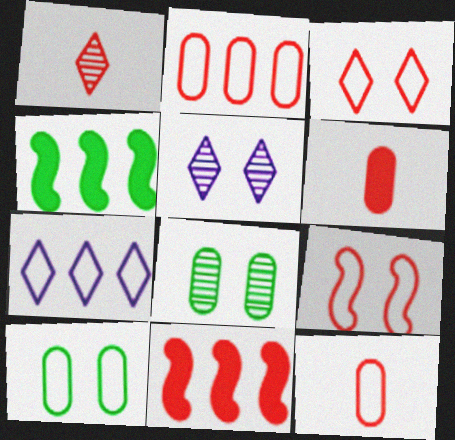[[4, 5, 12]]